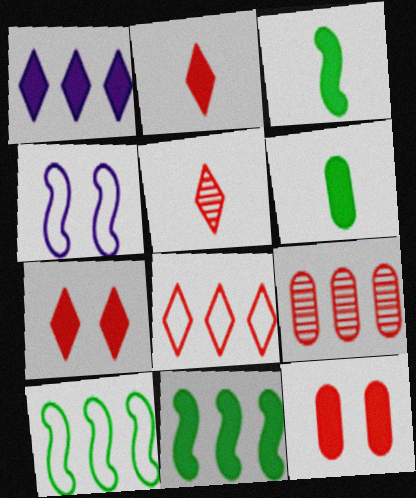[[1, 3, 12], 
[1, 9, 10], 
[5, 7, 8]]